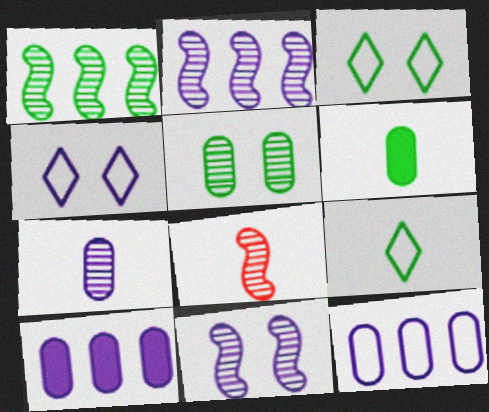[[1, 3, 6], 
[1, 8, 11], 
[3, 8, 10]]